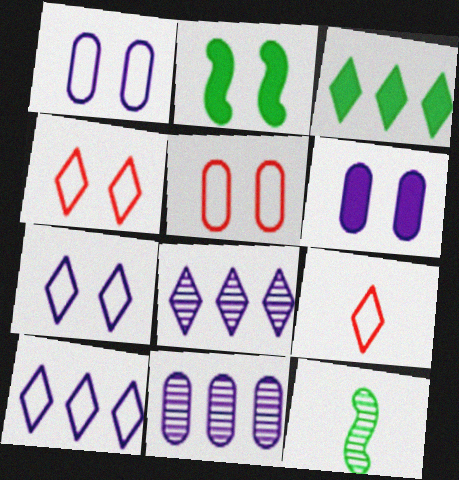[[2, 9, 11]]